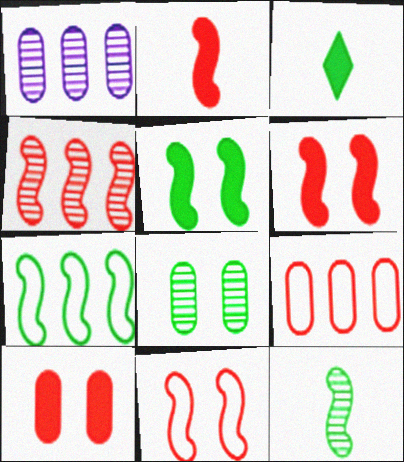[[1, 3, 11], 
[2, 4, 11], 
[3, 7, 8], 
[5, 7, 12]]